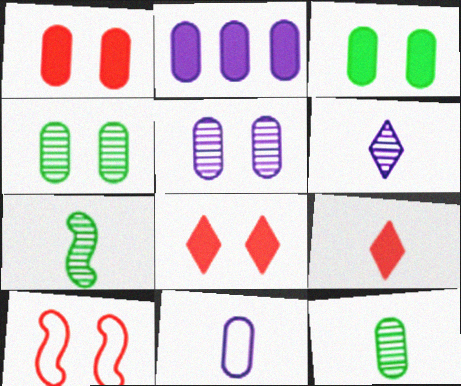[[2, 5, 11], 
[7, 9, 11]]